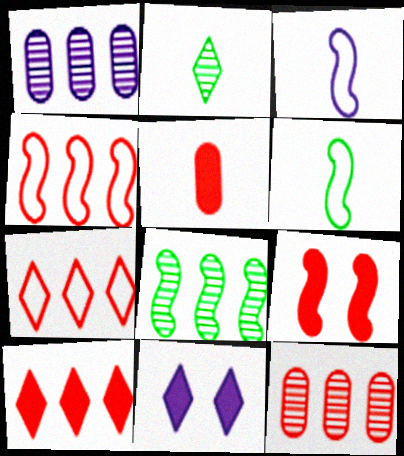[[1, 3, 11], 
[2, 3, 5], 
[2, 7, 11], 
[3, 8, 9], 
[4, 10, 12], 
[5, 9, 10], 
[6, 11, 12]]